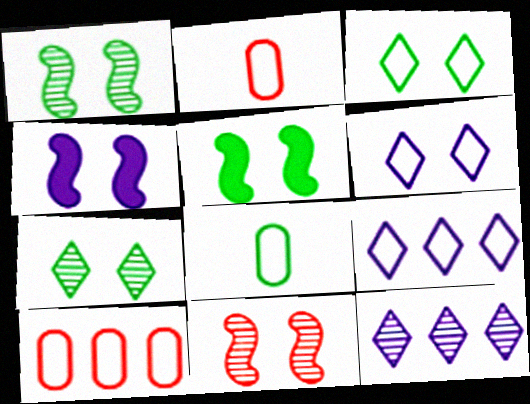[[2, 5, 12]]